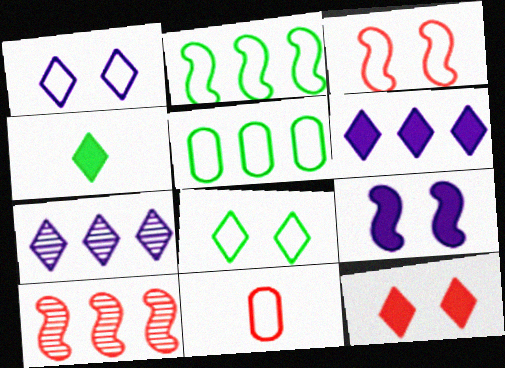[[1, 2, 11], 
[4, 6, 12], 
[5, 6, 10], 
[10, 11, 12]]